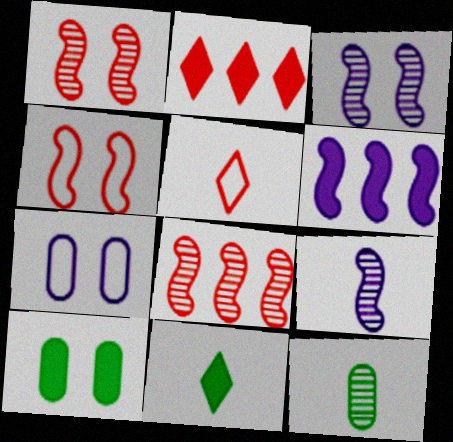[[7, 8, 11]]